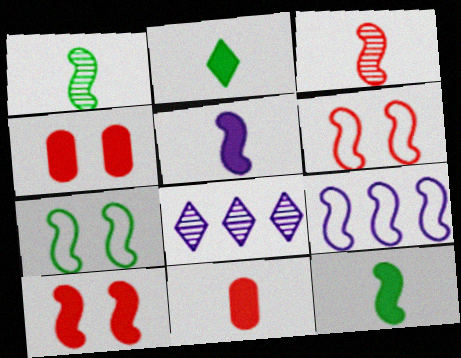[[1, 9, 10], 
[2, 5, 11], 
[7, 8, 11]]